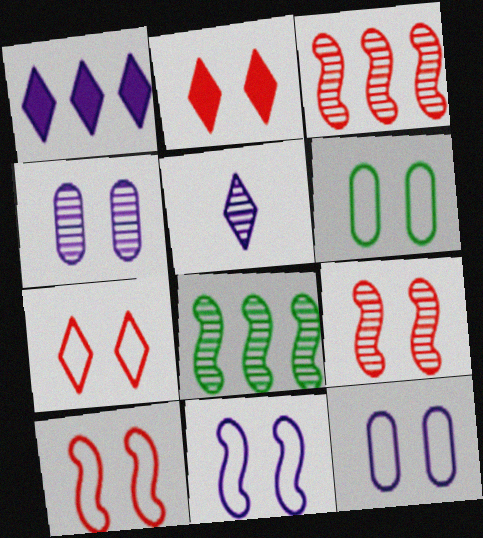[[6, 7, 11]]